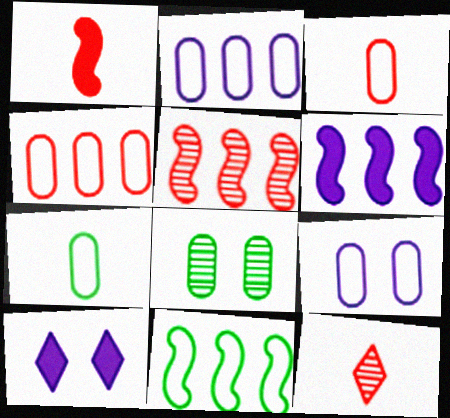[[1, 3, 12], 
[4, 7, 9], 
[5, 6, 11], 
[5, 7, 10]]